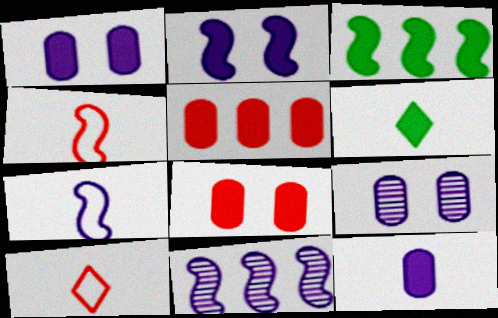[[2, 5, 6], 
[2, 7, 11], 
[3, 9, 10]]